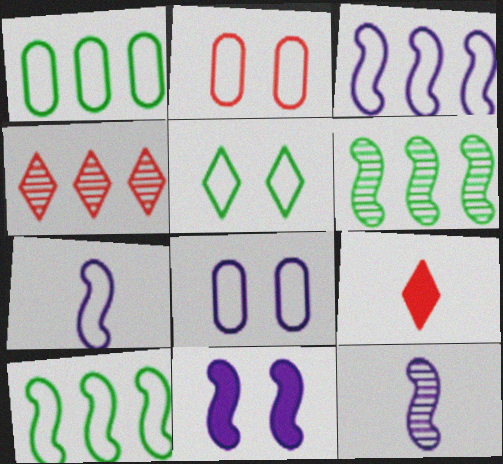[[3, 11, 12], 
[6, 8, 9]]